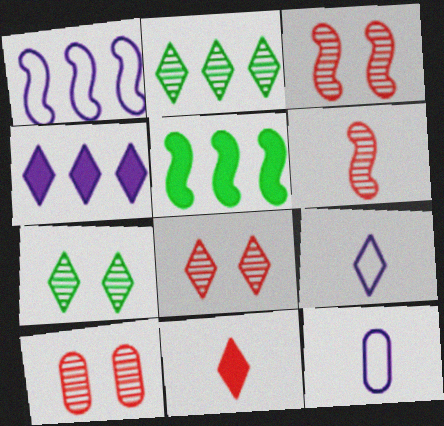[[3, 8, 10], 
[5, 8, 12], 
[5, 9, 10]]